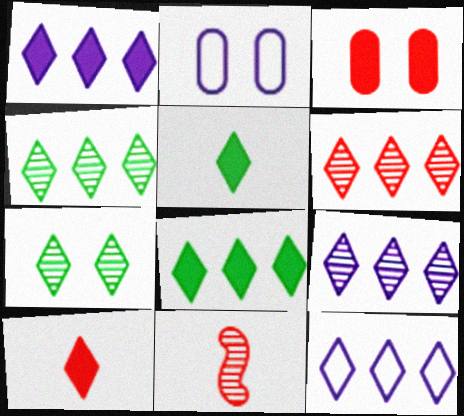[[1, 9, 12], 
[2, 8, 11], 
[4, 6, 9], 
[6, 8, 12], 
[7, 10, 12]]